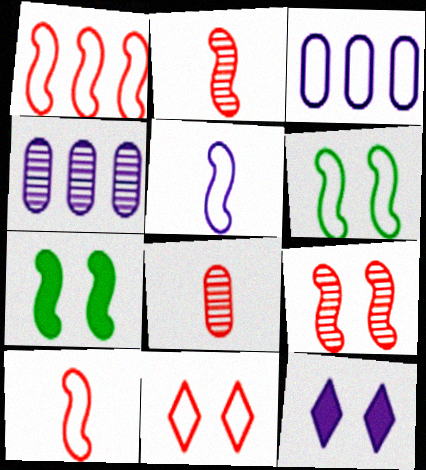[[1, 5, 6], 
[4, 5, 12]]